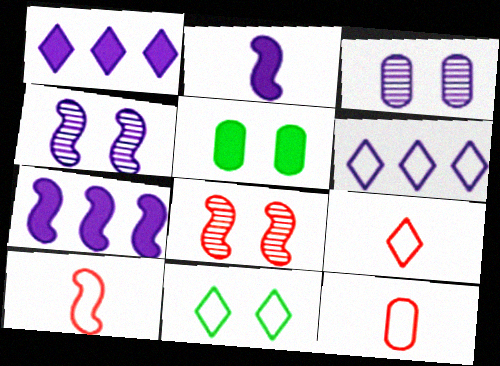[[2, 3, 6], 
[6, 9, 11], 
[9, 10, 12]]